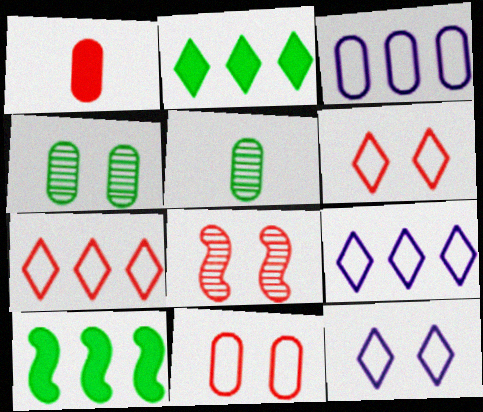[[1, 3, 4], 
[1, 7, 8]]